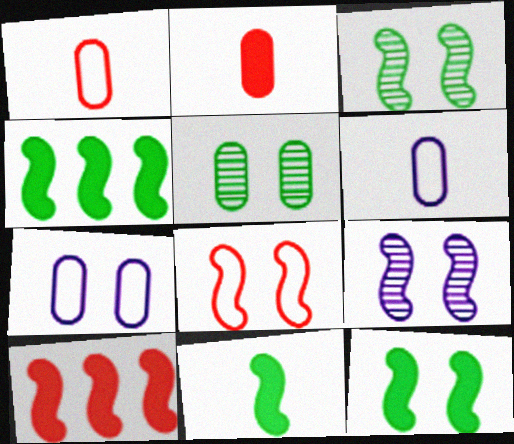[[4, 11, 12], 
[8, 9, 12]]